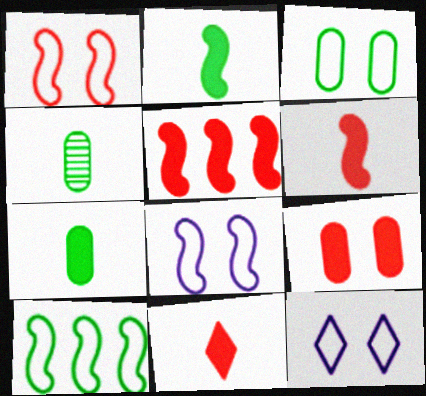[[1, 3, 12], 
[4, 5, 12], 
[5, 9, 11]]